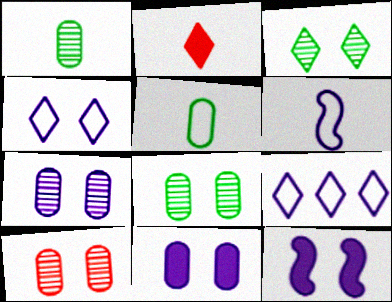[[1, 2, 6], 
[2, 3, 9], 
[4, 7, 12], 
[7, 8, 10]]